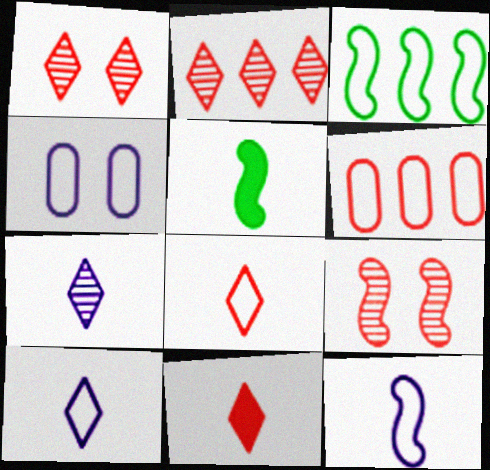[[2, 4, 5], 
[3, 4, 8], 
[6, 9, 11]]